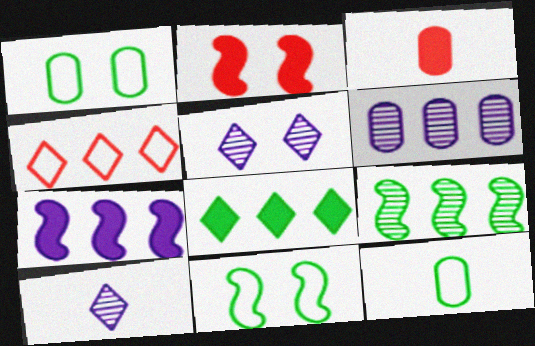[[1, 2, 5], 
[1, 3, 6]]